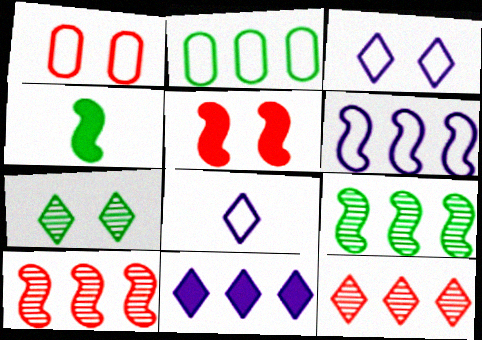[[2, 4, 7], 
[2, 10, 11]]